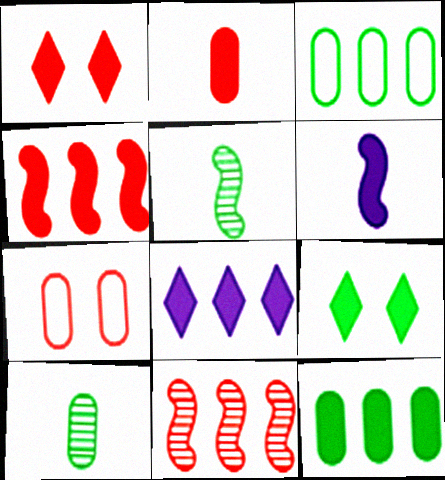[[1, 2, 4], 
[1, 6, 12], 
[3, 5, 9], 
[3, 8, 11], 
[4, 8, 12], 
[5, 7, 8]]